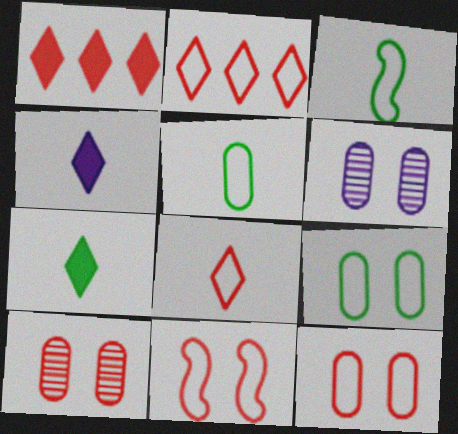[[1, 3, 6]]